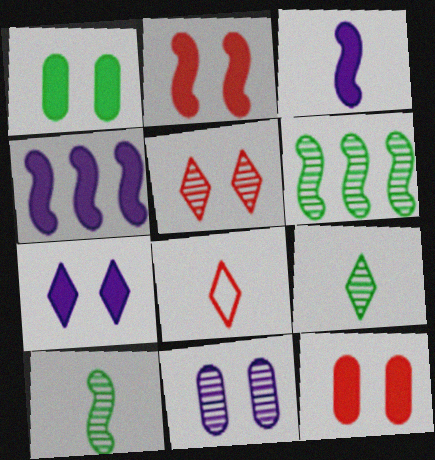[[1, 2, 7]]